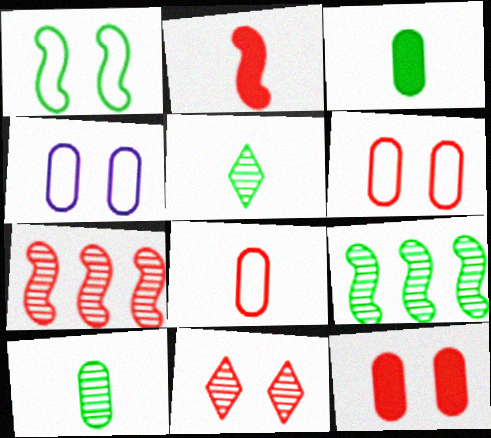[]